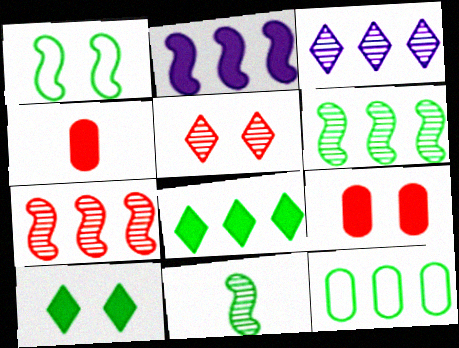[[1, 3, 4], 
[2, 4, 10], 
[6, 8, 12], 
[10, 11, 12]]